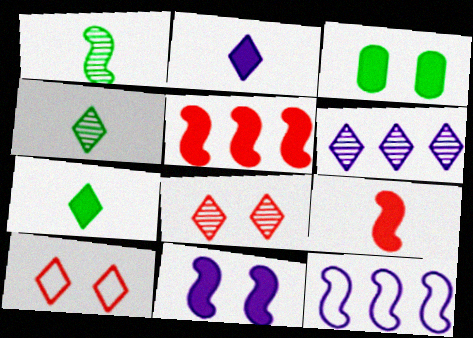[[2, 3, 5], 
[4, 6, 8], 
[6, 7, 10]]